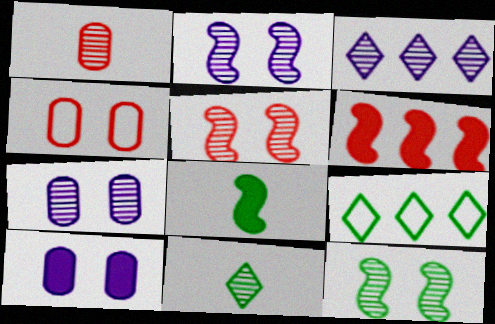[[1, 3, 12], 
[2, 5, 12], 
[3, 4, 8]]